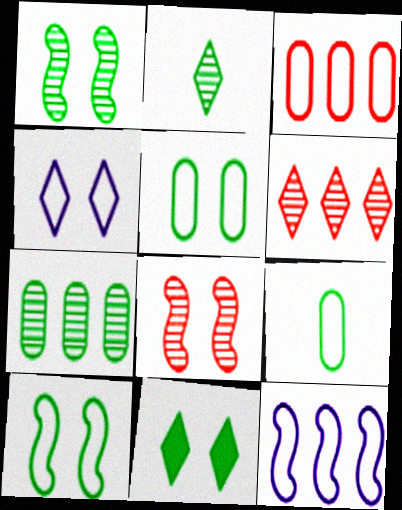[[1, 2, 7], 
[1, 5, 11]]